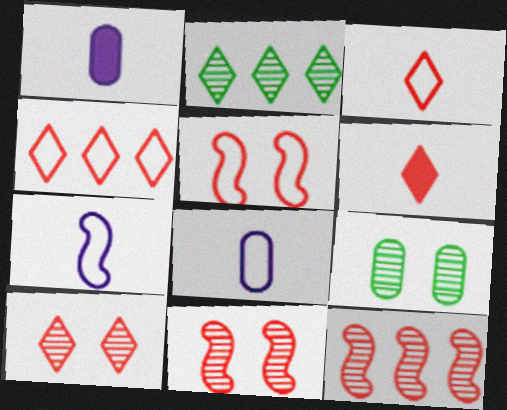[[1, 2, 5], 
[4, 6, 10]]